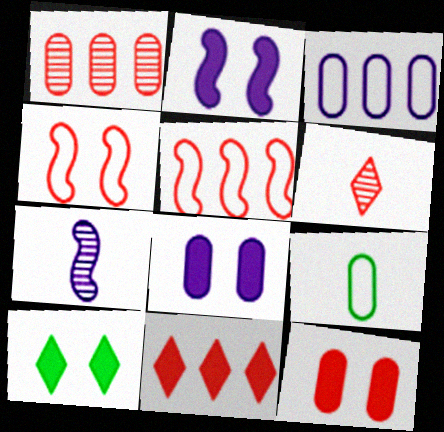[[1, 5, 11], 
[1, 8, 9], 
[2, 10, 12], 
[5, 6, 12]]